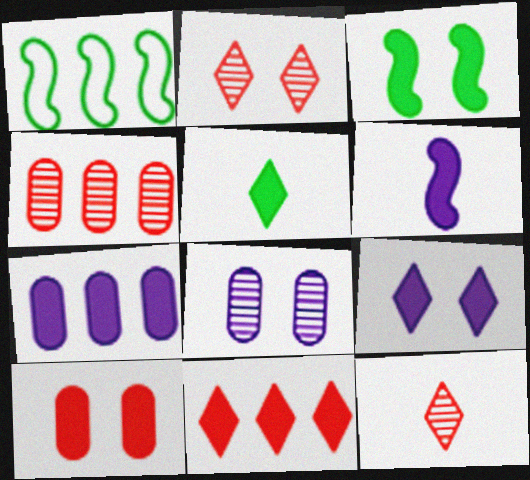[[3, 9, 10], 
[5, 9, 11], 
[6, 7, 9]]